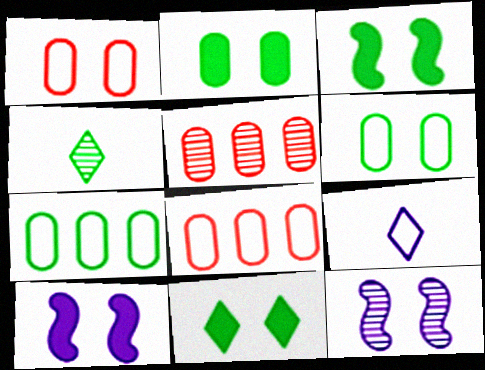[[1, 11, 12], 
[2, 3, 11], 
[3, 4, 7], 
[3, 5, 9], 
[4, 5, 12], 
[4, 8, 10]]